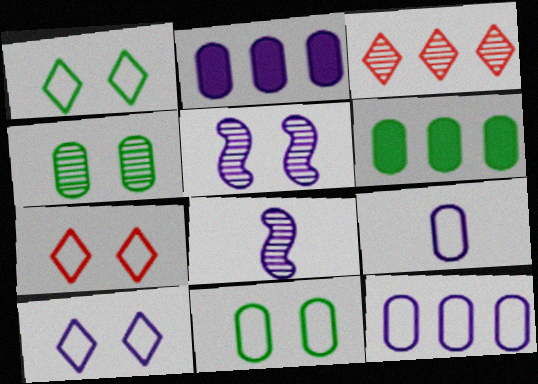[[1, 7, 10], 
[2, 8, 10], 
[3, 4, 8], 
[6, 7, 8]]